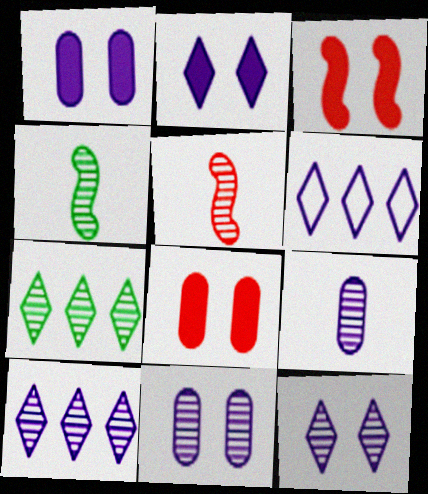[[4, 6, 8], 
[5, 7, 11]]